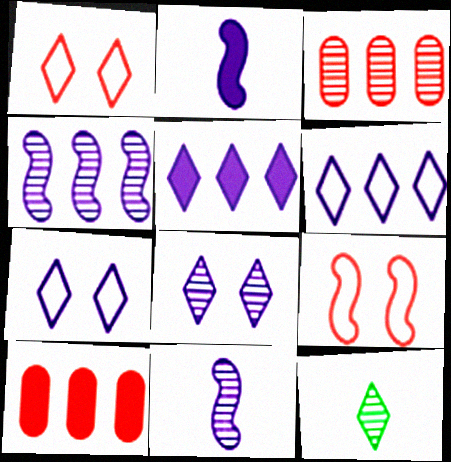[[1, 5, 12]]